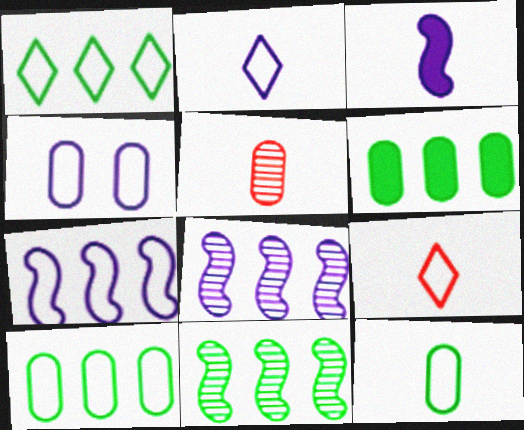[[1, 6, 11], 
[2, 4, 7], 
[4, 5, 6]]